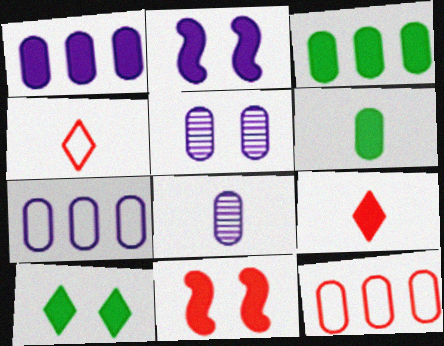[[2, 3, 9], 
[5, 6, 12]]